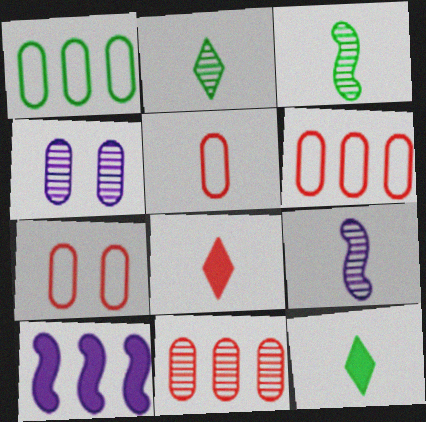[[2, 7, 10], 
[5, 6, 7], 
[5, 9, 12]]